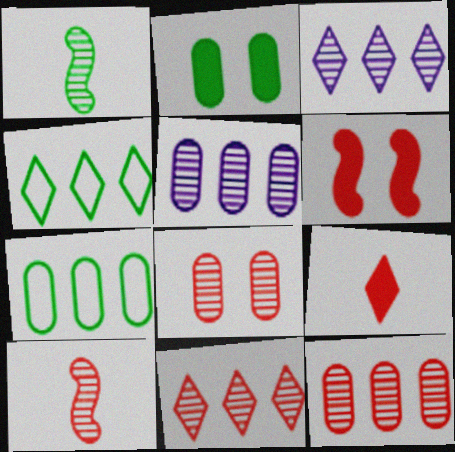[[1, 2, 4], 
[1, 3, 8], 
[8, 10, 11]]